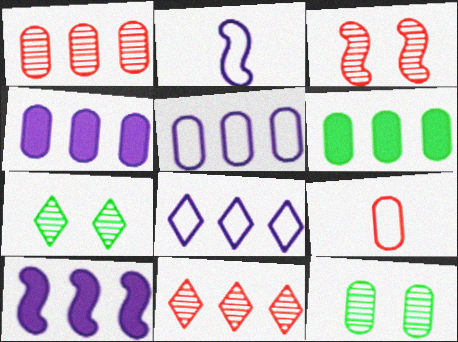[[1, 5, 6], 
[4, 9, 12], 
[7, 9, 10]]